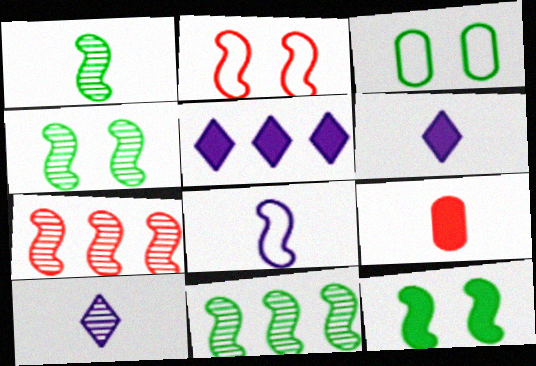[[1, 4, 11], 
[3, 6, 7], 
[5, 9, 12], 
[7, 8, 12]]